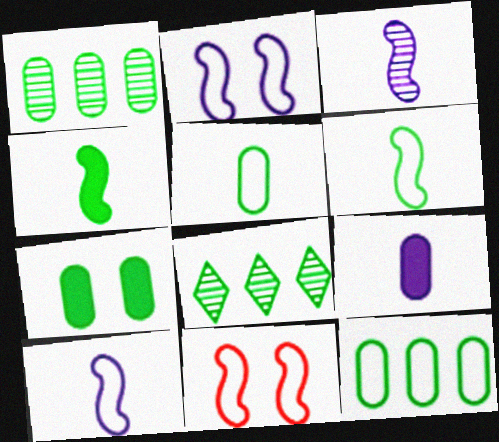[[1, 5, 7], 
[6, 7, 8], 
[8, 9, 11]]